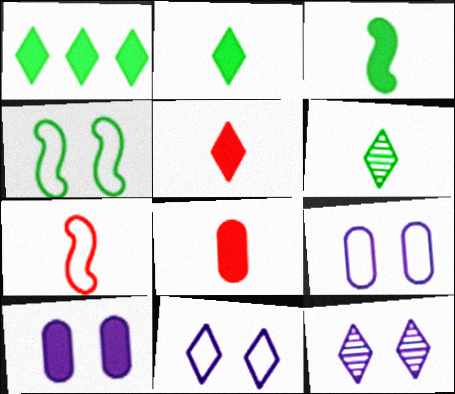[]